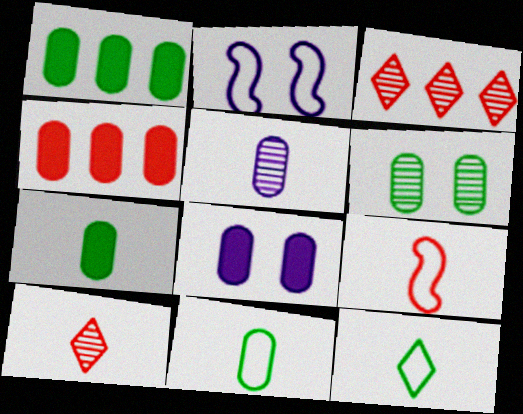[[1, 2, 10], 
[1, 6, 11], 
[2, 3, 7], 
[4, 7, 8]]